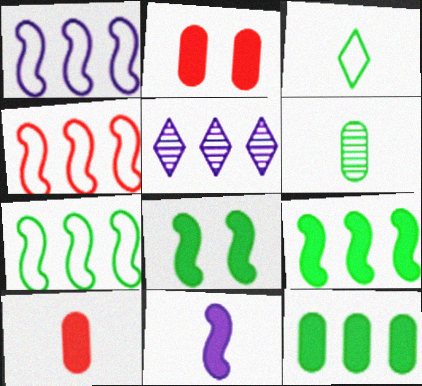[[1, 4, 7], 
[4, 5, 12]]